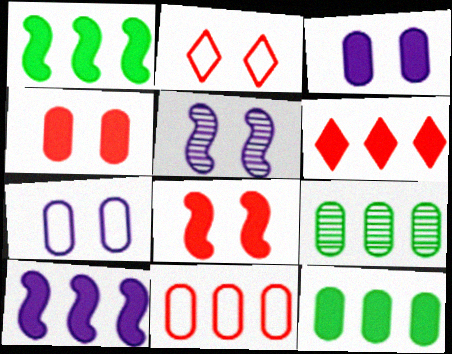[[6, 10, 12]]